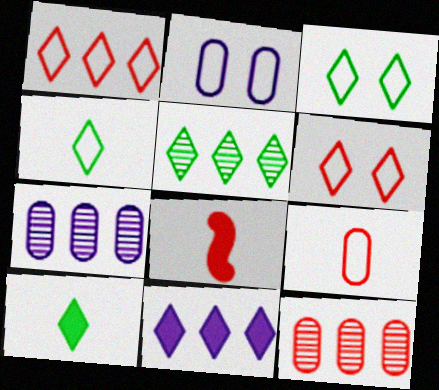[[1, 5, 11], 
[2, 5, 8], 
[3, 5, 10], 
[3, 7, 8], 
[6, 8, 12]]